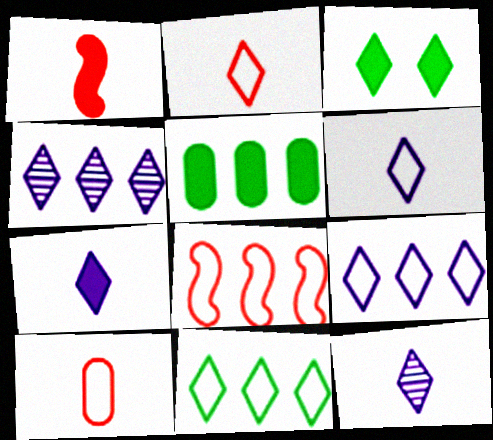[[2, 3, 4], 
[4, 5, 8], 
[6, 7, 12]]